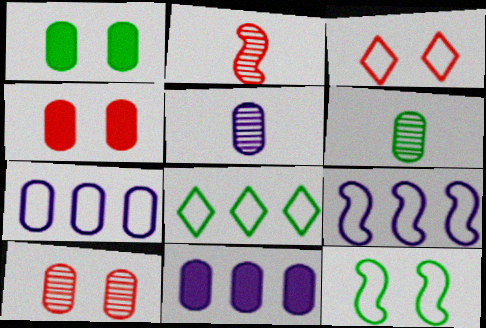[[4, 6, 7]]